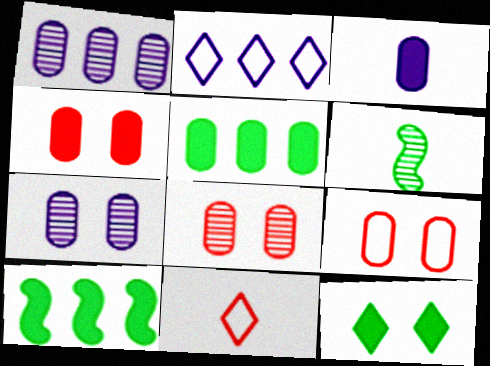[[2, 4, 6], 
[3, 4, 5], 
[3, 6, 11], 
[4, 8, 9], 
[7, 10, 11]]